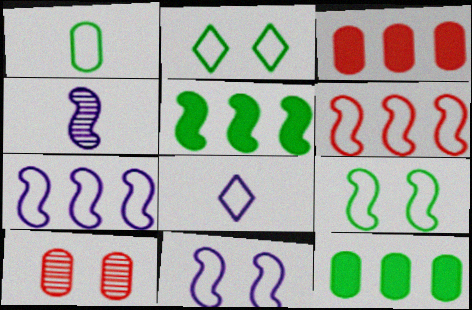[[2, 3, 4], 
[5, 8, 10]]